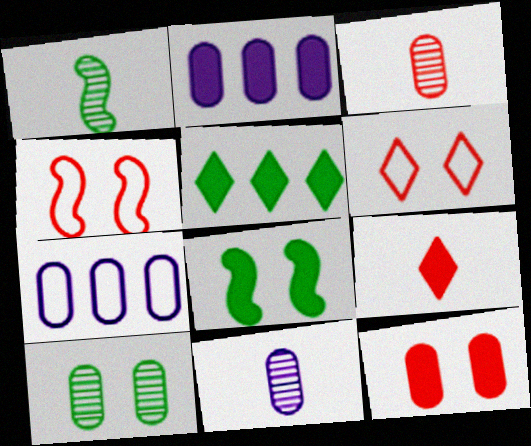[[1, 2, 6], 
[2, 8, 9], 
[4, 5, 11]]